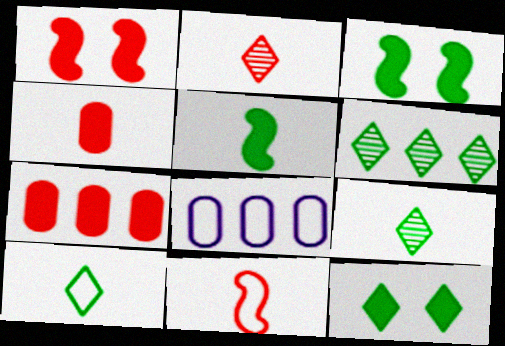[[1, 8, 9], 
[2, 3, 8], 
[2, 4, 11], 
[6, 10, 12]]